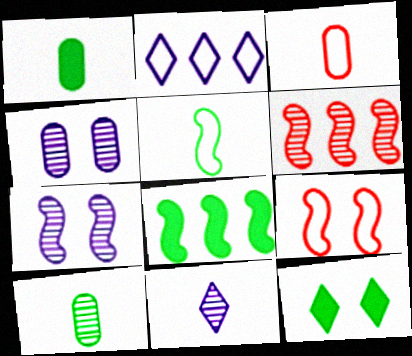[[1, 8, 12], 
[4, 9, 12]]